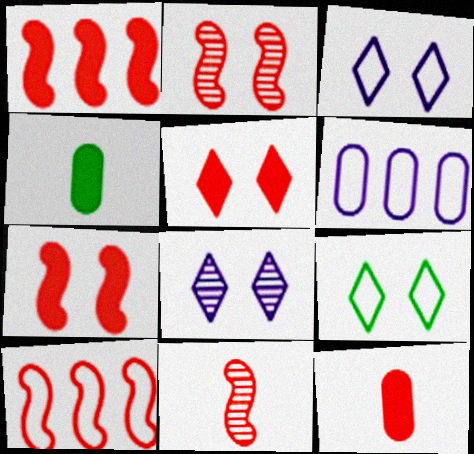[[1, 5, 12], 
[4, 8, 10], 
[5, 8, 9], 
[7, 10, 11]]